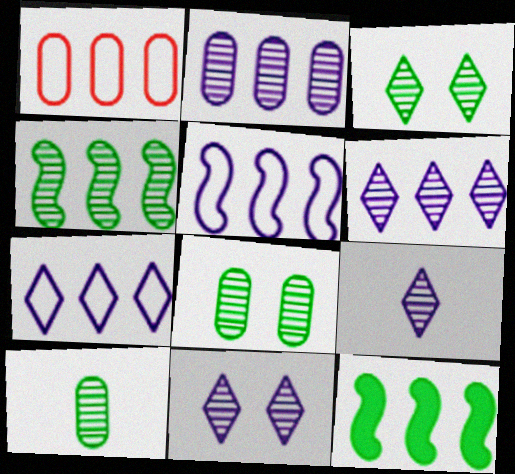[[1, 6, 12], 
[3, 4, 10], 
[6, 9, 11]]